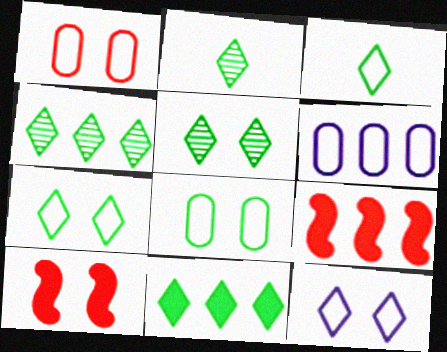[[2, 4, 5], 
[2, 6, 10], 
[2, 7, 11], 
[3, 5, 11], 
[4, 6, 9]]